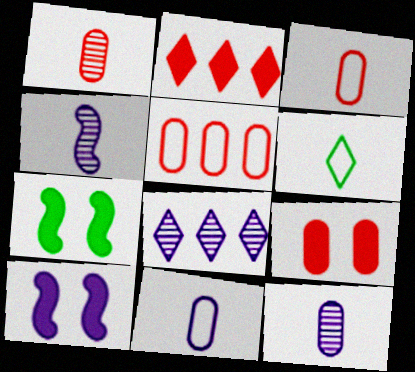[[1, 5, 9], 
[3, 7, 8], 
[8, 10, 11]]